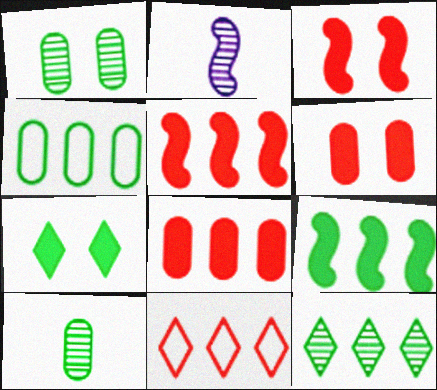[[4, 9, 12]]